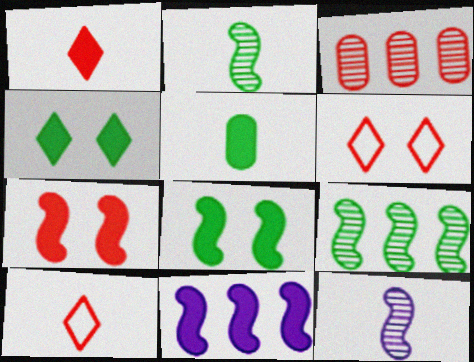[[3, 7, 10], 
[5, 10, 12]]